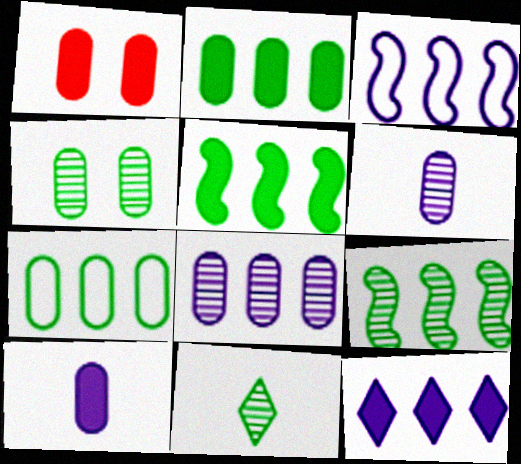[[1, 2, 10], 
[1, 3, 11], 
[1, 6, 7], 
[3, 8, 12], 
[4, 9, 11]]